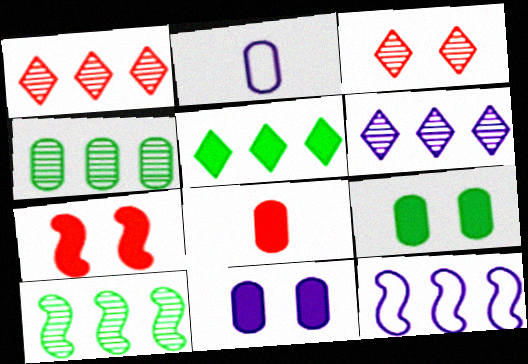[]